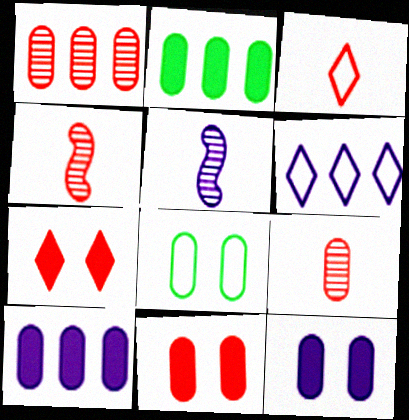[[5, 6, 12], 
[8, 9, 10]]